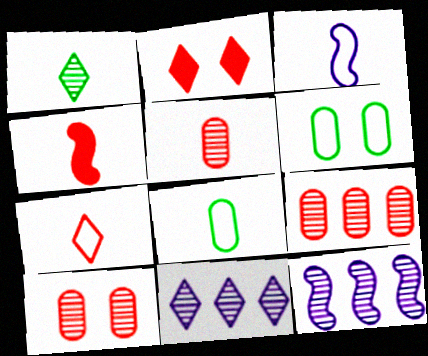[[1, 10, 12], 
[2, 8, 12], 
[3, 7, 8], 
[4, 5, 7], 
[4, 6, 11], 
[5, 9, 10]]